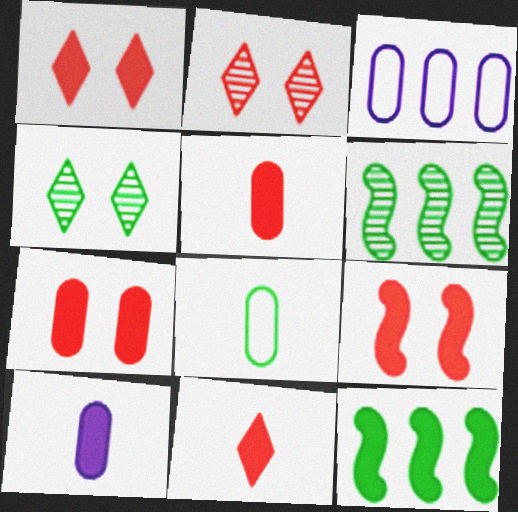[[1, 7, 9], 
[1, 10, 12], 
[4, 8, 12]]